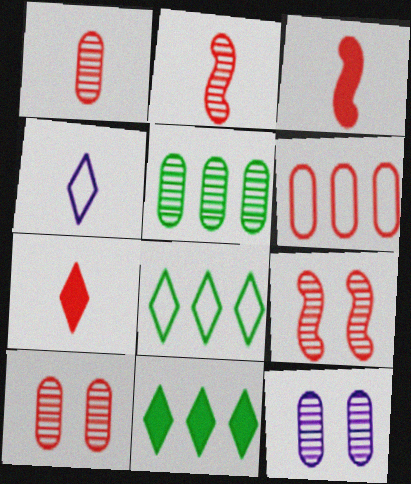[[1, 5, 12], 
[3, 8, 12], 
[6, 7, 9]]